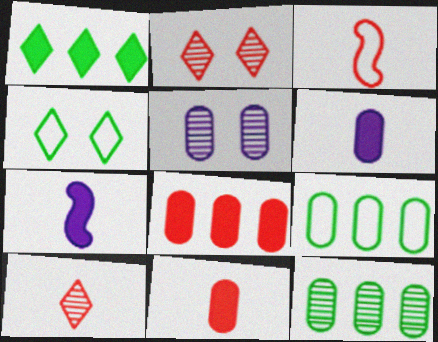[[1, 3, 5], 
[2, 3, 8], 
[2, 7, 9], 
[3, 10, 11], 
[5, 9, 11]]